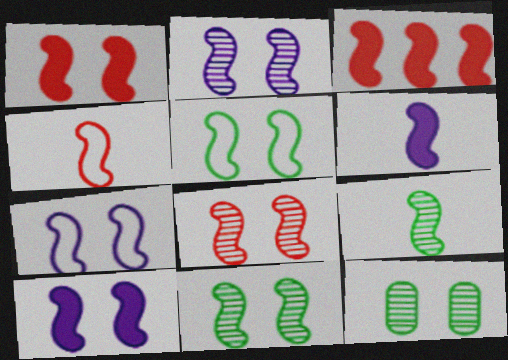[[1, 2, 5], 
[1, 7, 11], 
[2, 7, 10], 
[2, 8, 11], 
[3, 4, 8], 
[3, 7, 9], 
[4, 6, 9], 
[5, 8, 10]]